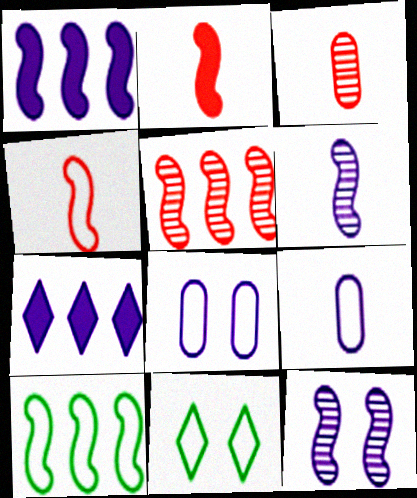[[1, 3, 11], 
[1, 5, 10], 
[2, 10, 12], 
[6, 7, 8], 
[7, 9, 12]]